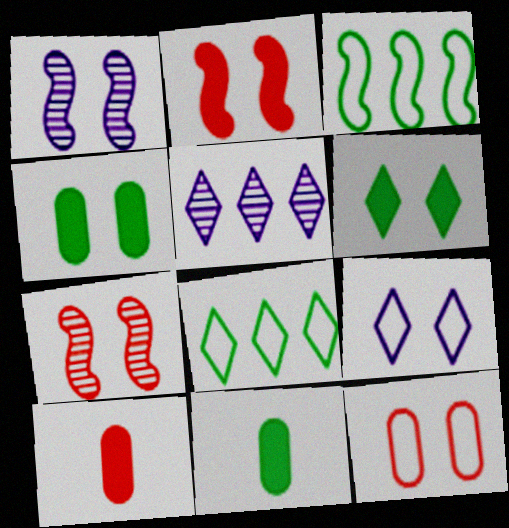[[1, 6, 12], 
[1, 8, 10], 
[4, 7, 9]]